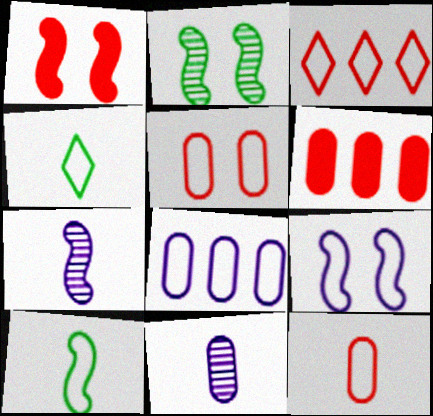[[1, 2, 9]]